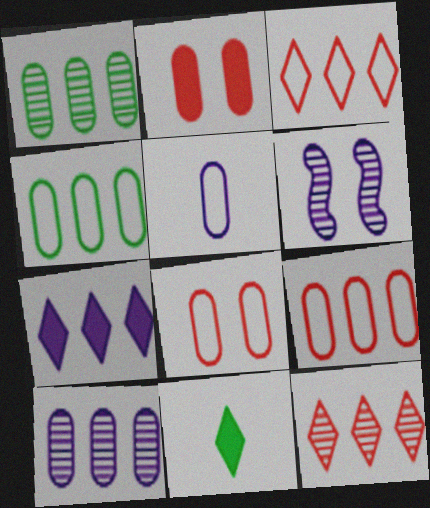[[1, 2, 5], 
[4, 5, 8], 
[5, 6, 7], 
[6, 9, 11]]